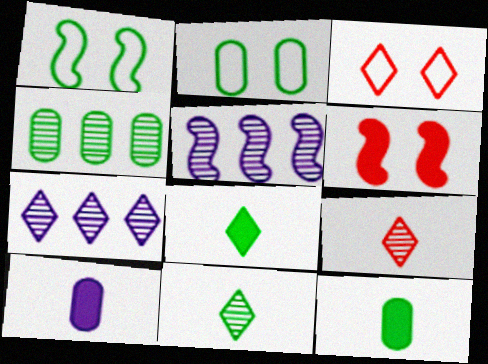[[1, 4, 8], 
[2, 4, 12], 
[3, 5, 12], 
[3, 7, 8]]